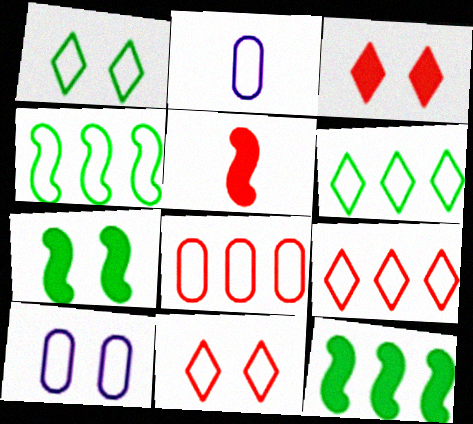[[2, 4, 11]]